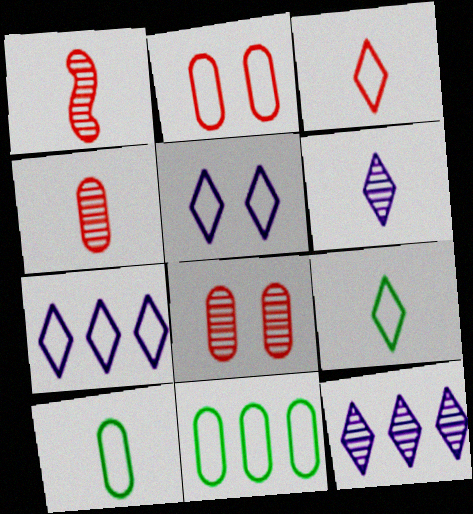[]